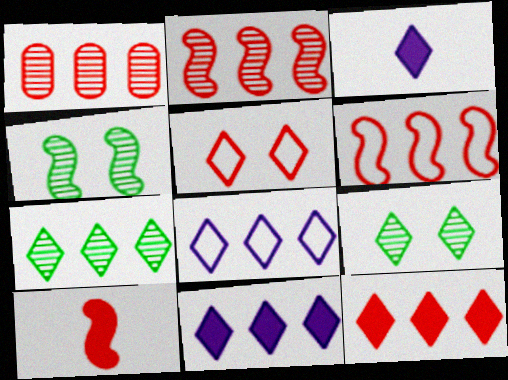[[1, 5, 10], 
[1, 6, 12], 
[3, 5, 7], 
[7, 8, 12]]